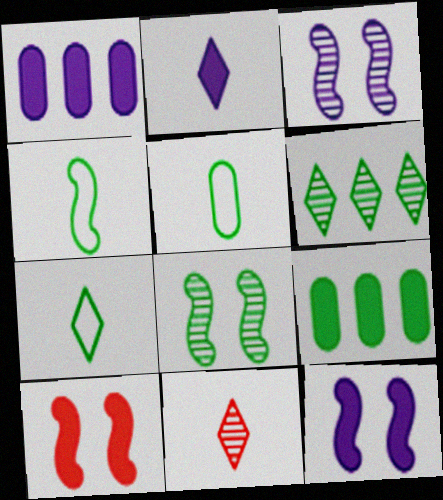[[1, 2, 12], 
[2, 7, 11], 
[2, 9, 10], 
[4, 5, 7], 
[7, 8, 9]]